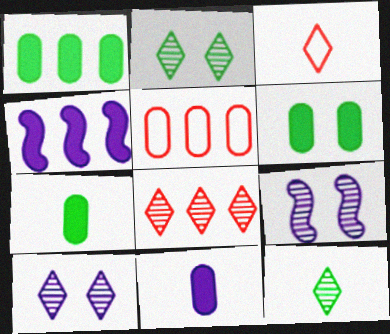[[1, 3, 9], 
[1, 6, 7], 
[8, 10, 12]]